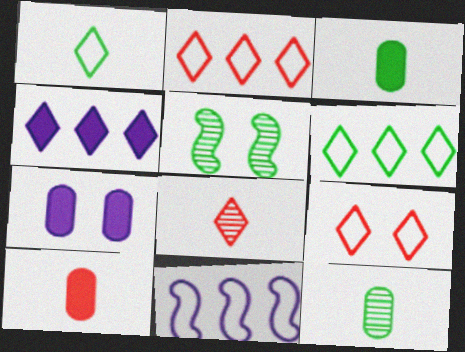[[3, 5, 6], 
[5, 7, 9]]